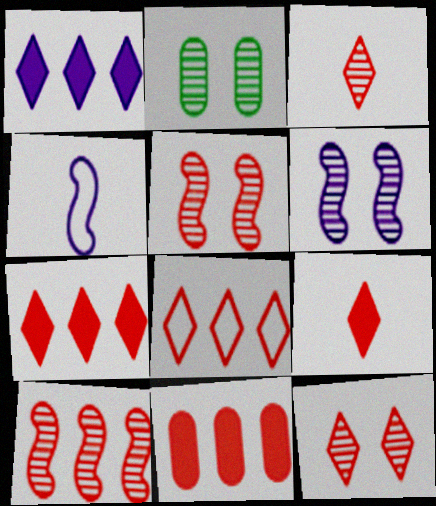[[2, 4, 7], 
[2, 6, 12], 
[8, 9, 12], 
[8, 10, 11]]